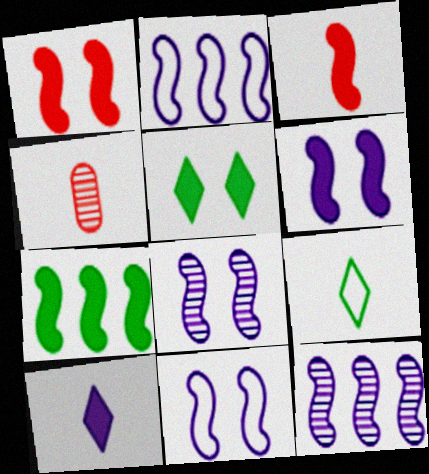[[2, 4, 5], 
[3, 6, 7], 
[6, 8, 11]]